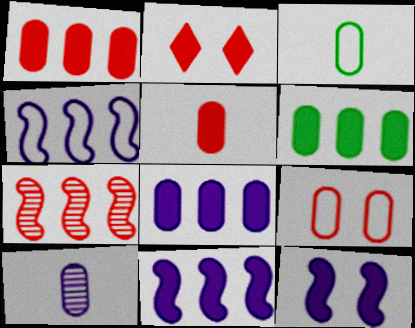[[1, 6, 8], 
[3, 5, 10], 
[6, 9, 10]]